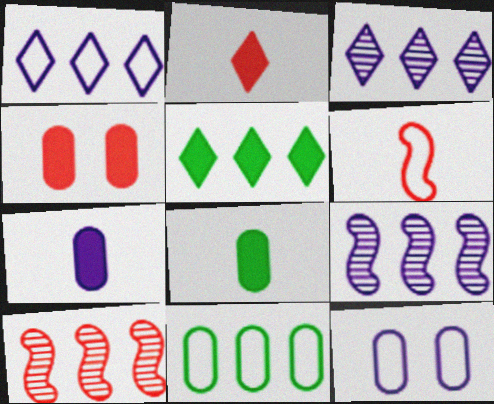[]